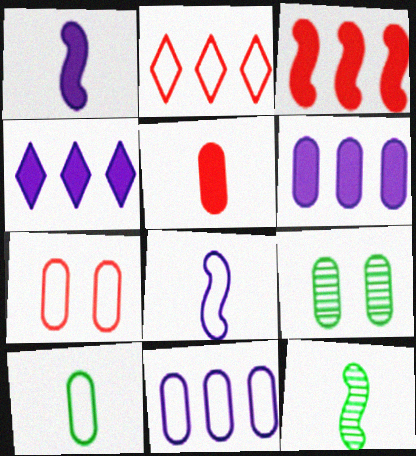[[1, 2, 9], 
[4, 7, 12], 
[5, 9, 11], 
[7, 10, 11]]